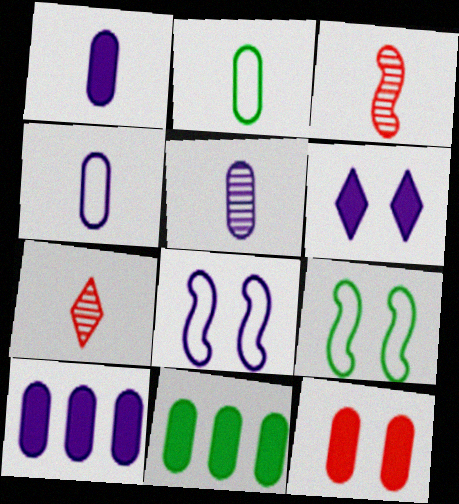[[1, 4, 5], 
[1, 11, 12], 
[7, 8, 11], 
[7, 9, 10]]